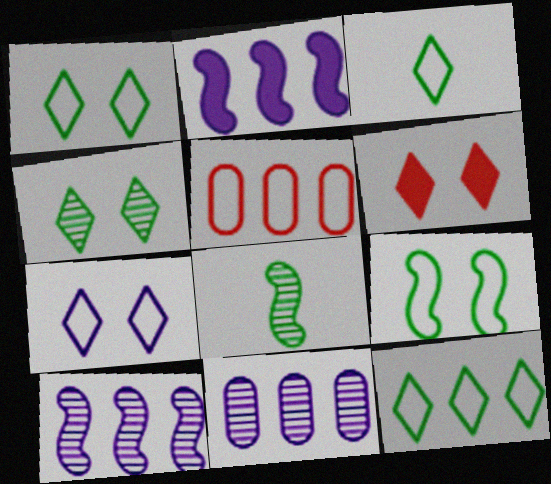[[1, 3, 12], 
[4, 6, 7]]